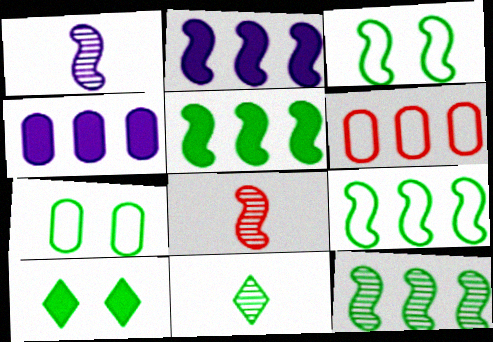[[1, 6, 10], 
[2, 3, 8], 
[5, 7, 11], 
[5, 9, 12]]